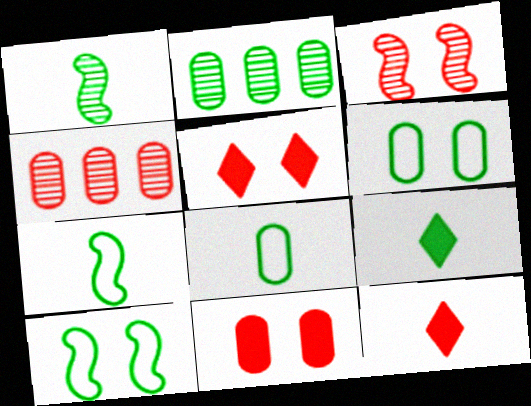[[1, 8, 9], 
[2, 9, 10]]